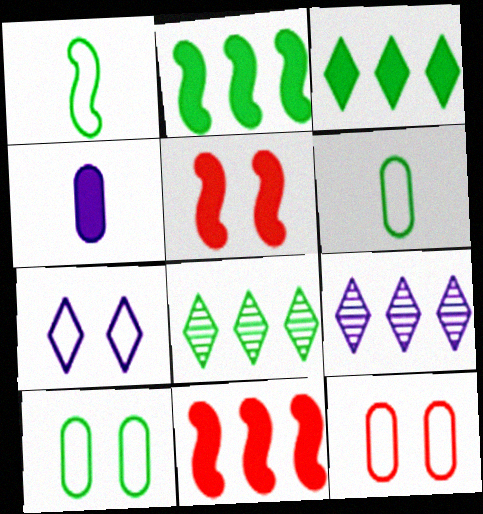[[3, 4, 5], 
[5, 6, 9]]